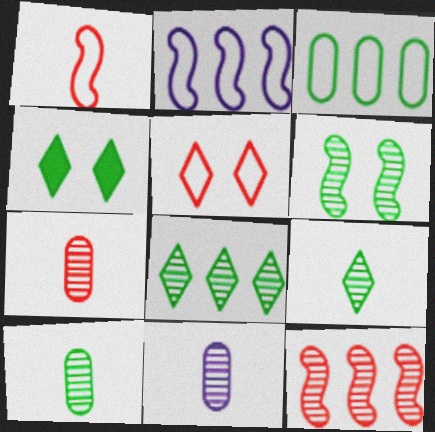[[2, 4, 7], 
[6, 8, 10], 
[7, 10, 11]]